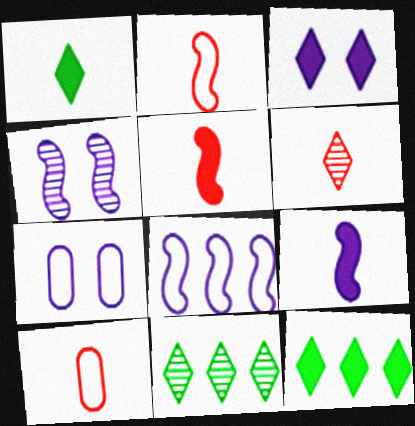[[3, 4, 7], 
[4, 8, 9], 
[4, 10, 12], 
[5, 6, 10], 
[5, 7, 11]]